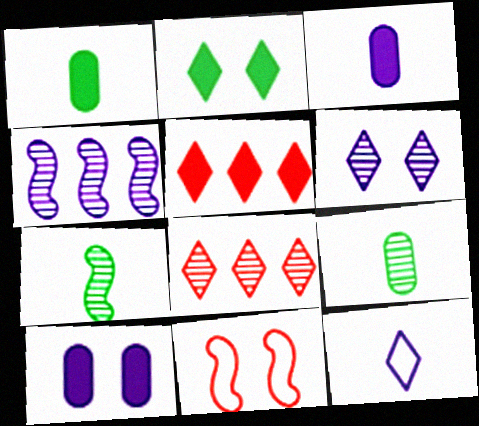[[2, 8, 12], 
[4, 10, 12]]